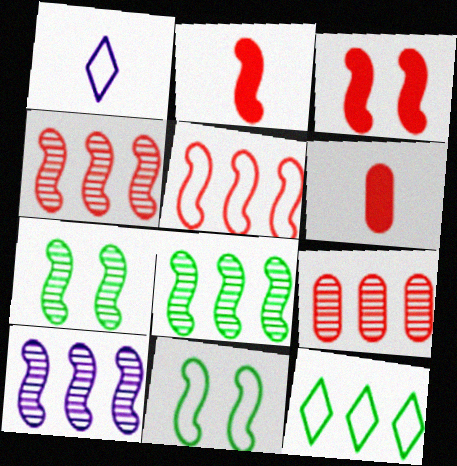[[2, 10, 11], 
[4, 8, 10]]